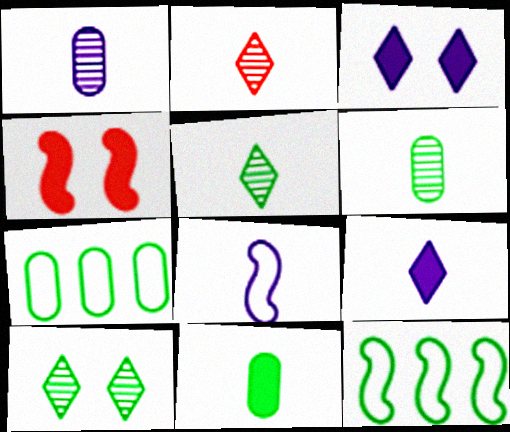[[1, 8, 9], 
[2, 8, 11], 
[10, 11, 12]]